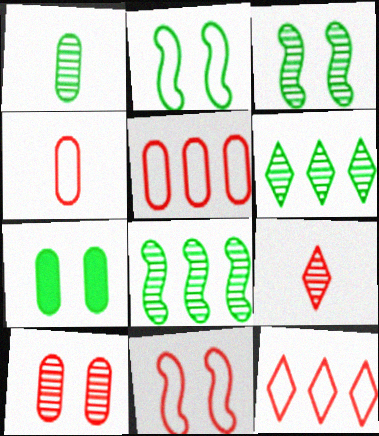[[1, 3, 6], 
[4, 11, 12]]